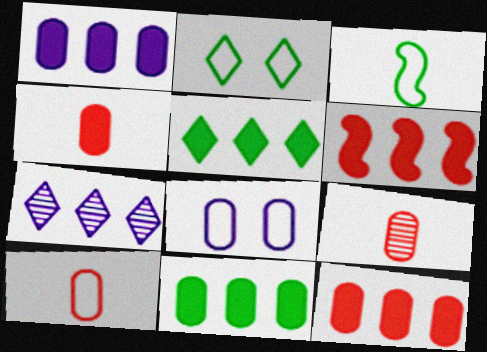[[1, 5, 6], 
[1, 11, 12], 
[4, 9, 10], 
[8, 9, 11]]